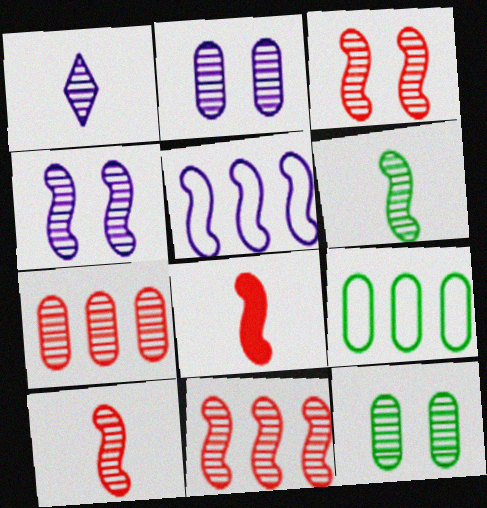[[1, 11, 12], 
[3, 10, 11], 
[4, 6, 11]]